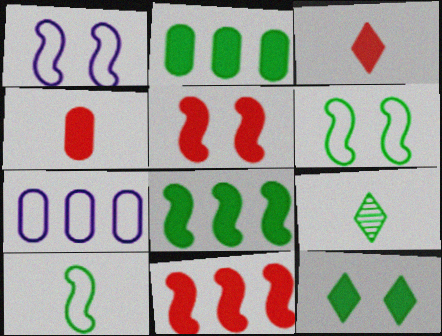[[2, 6, 9], 
[5, 7, 9]]